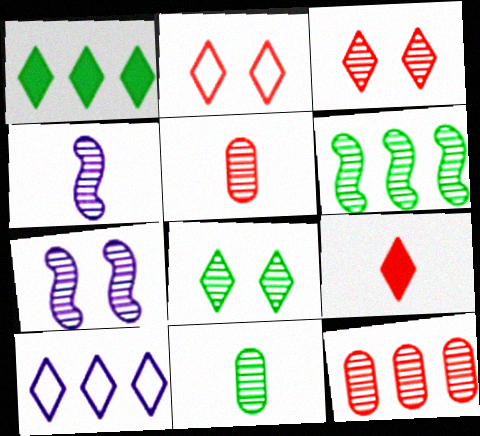[[4, 8, 12], 
[6, 8, 11], 
[8, 9, 10]]